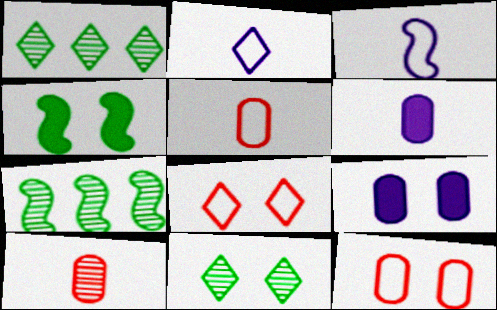[[6, 7, 8]]